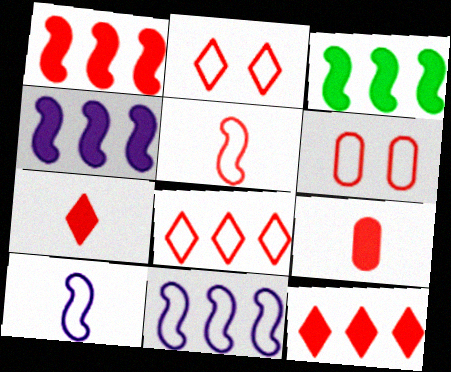[[1, 3, 4], 
[5, 6, 8]]